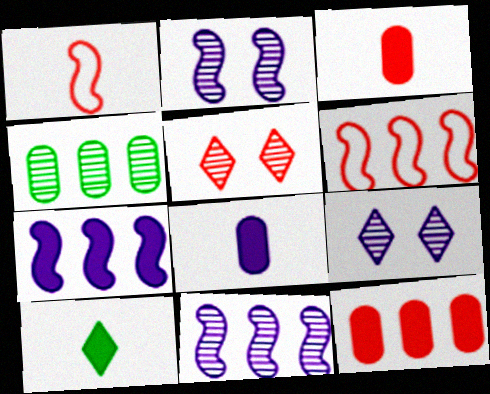[[1, 5, 12], 
[3, 5, 6]]